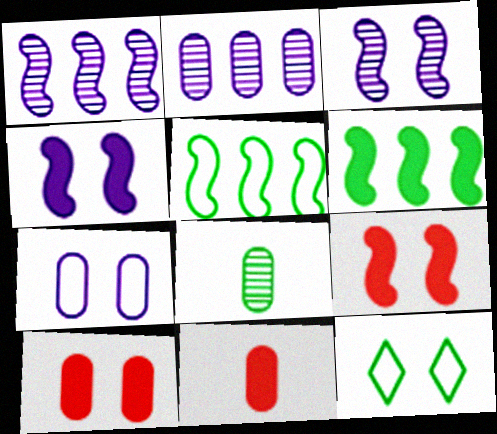[[1, 11, 12], 
[3, 10, 12], 
[6, 8, 12]]